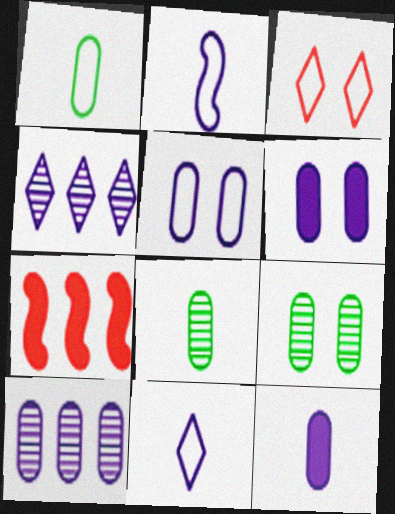[[2, 4, 6], 
[5, 10, 12], 
[7, 9, 11]]